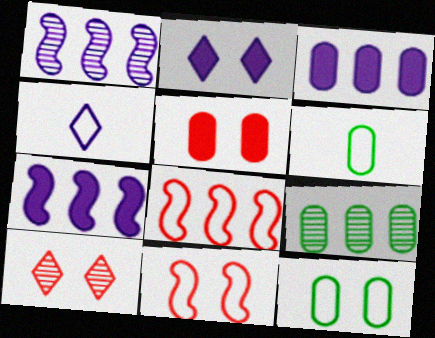[[4, 8, 12], 
[5, 10, 11], 
[6, 7, 10]]